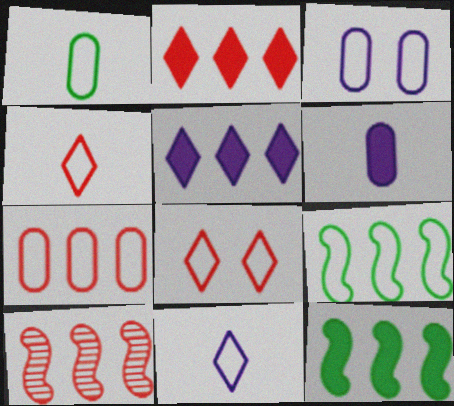[[1, 3, 7], 
[2, 7, 10], 
[3, 4, 9]]